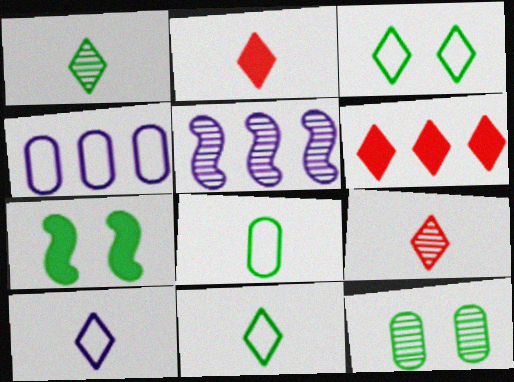[[1, 2, 10], 
[3, 7, 12], 
[4, 7, 9], 
[5, 9, 12]]